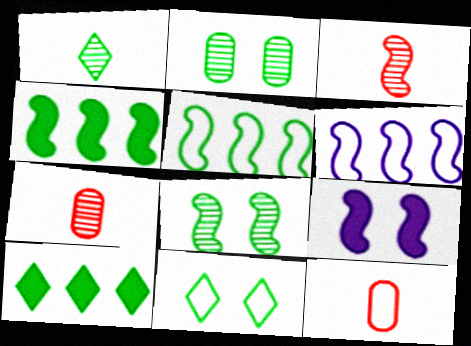[[1, 10, 11], 
[3, 5, 9], 
[6, 11, 12]]